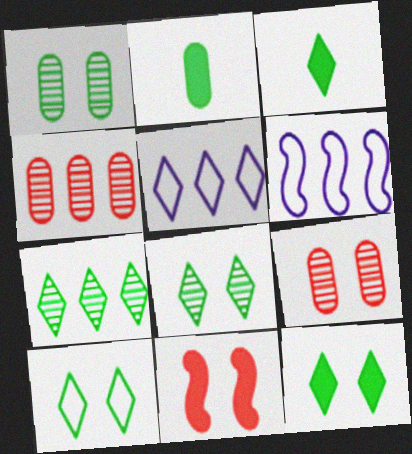[[3, 6, 9], 
[3, 7, 10], 
[8, 10, 12]]